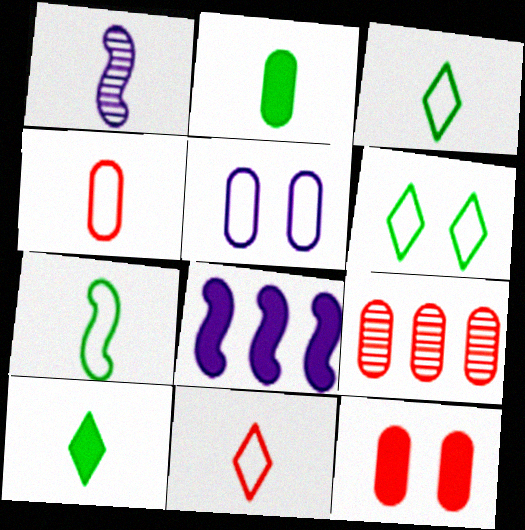[[1, 2, 11], 
[1, 4, 10], 
[2, 5, 9], 
[4, 9, 12], 
[8, 10, 12]]